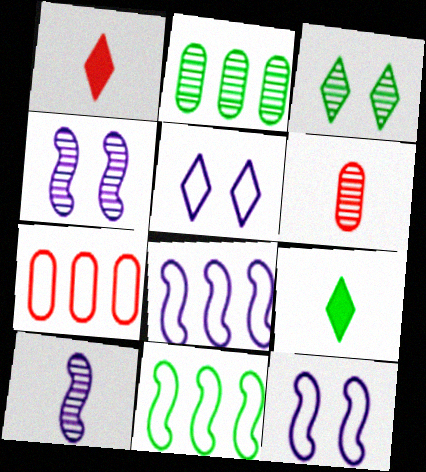[[1, 2, 12], 
[4, 7, 9]]